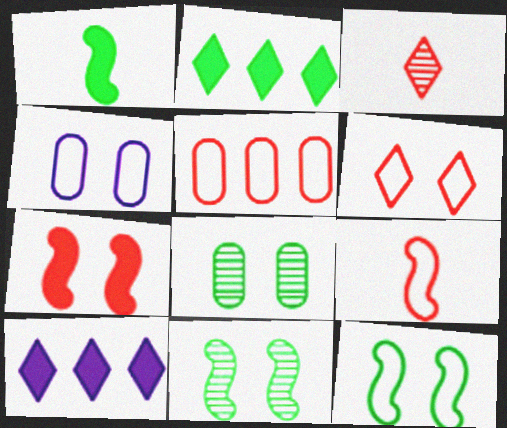[[3, 5, 7], 
[4, 6, 12], 
[5, 6, 9], 
[8, 9, 10]]